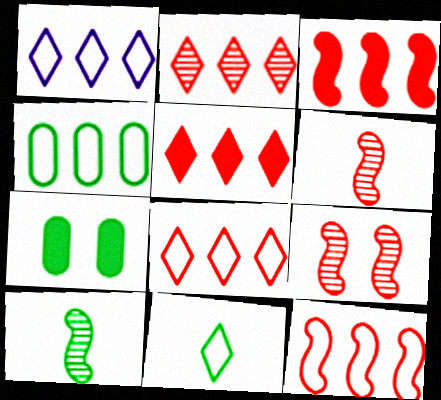[[1, 4, 12], 
[1, 6, 7], 
[2, 5, 8]]